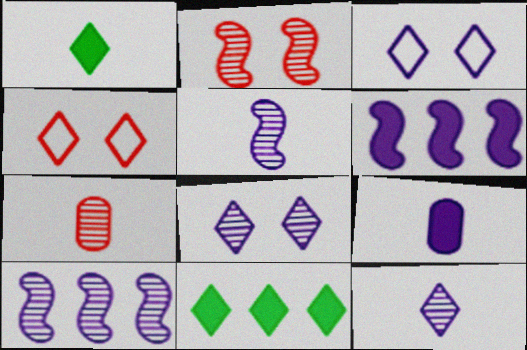[[3, 9, 10], 
[4, 11, 12]]